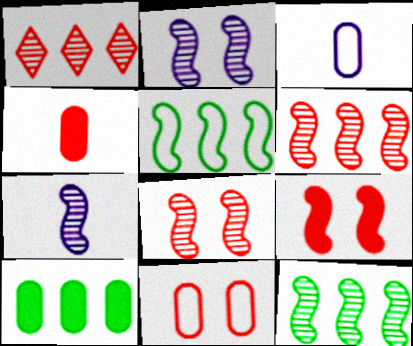[[5, 7, 9], 
[7, 8, 12]]